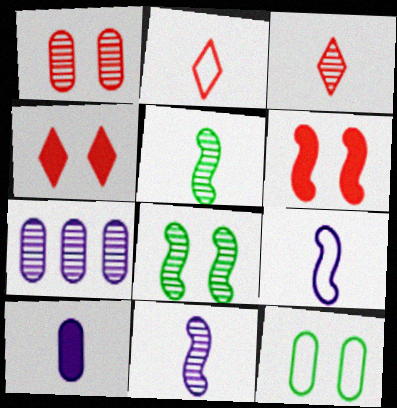[[2, 5, 10], 
[3, 7, 8]]